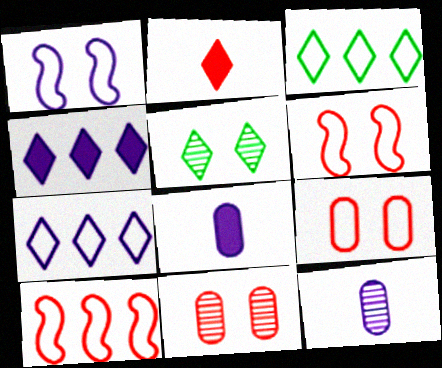[[1, 4, 12], 
[2, 5, 7], 
[2, 10, 11], 
[5, 8, 10]]